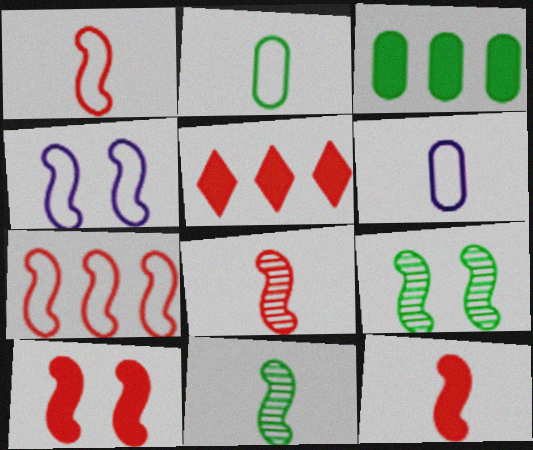[[1, 8, 12], 
[4, 9, 10], 
[5, 6, 9], 
[7, 8, 10]]